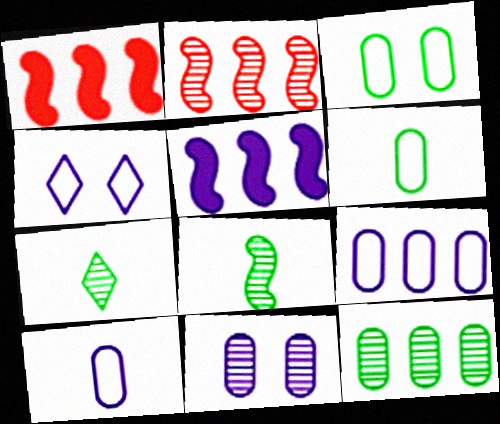[[2, 7, 11]]